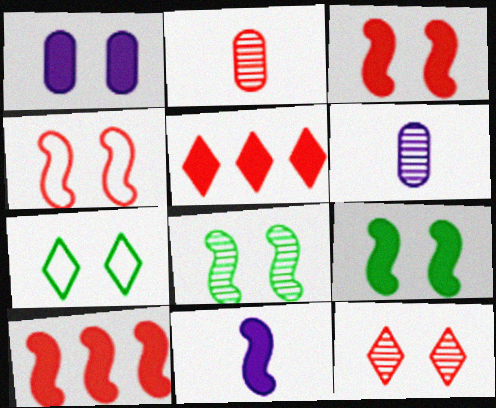[[2, 4, 5], 
[6, 7, 10], 
[9, 10, 11]]